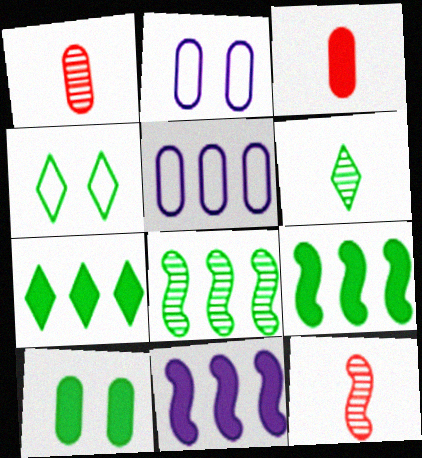[[1, 4, 11], 
[1, 5, 10], 
[2, 7, 12], 
[4, 6, 7]]